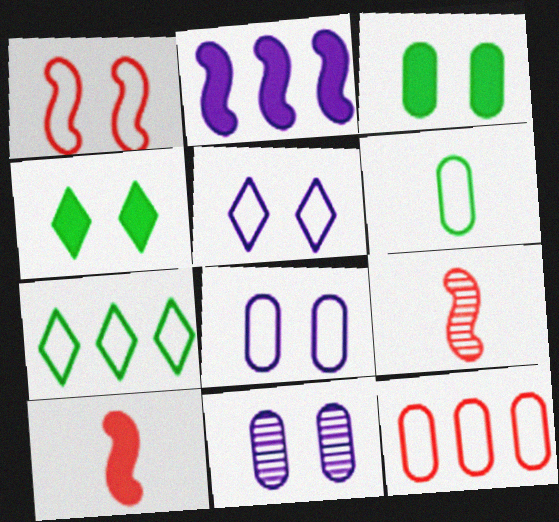[[1, 4, 11], 
[6, 8, 12], 
[7, 10, 11]]